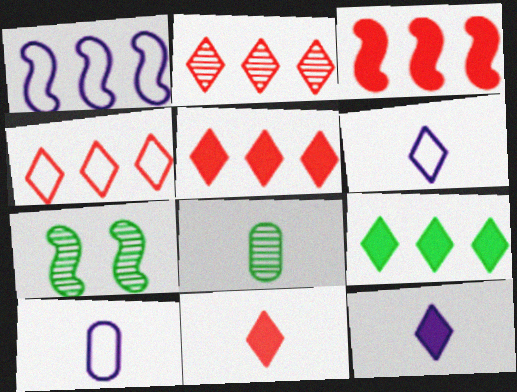[[2, 4, 5], 
[5, 7, 10]]